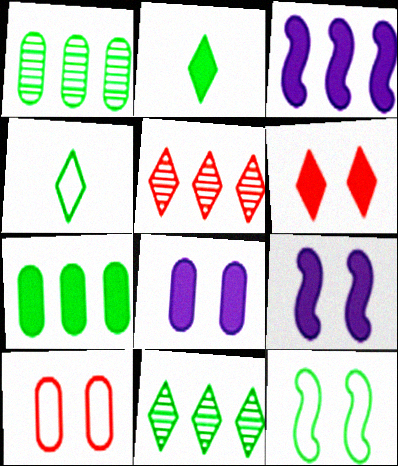[[1, 2, 12]]